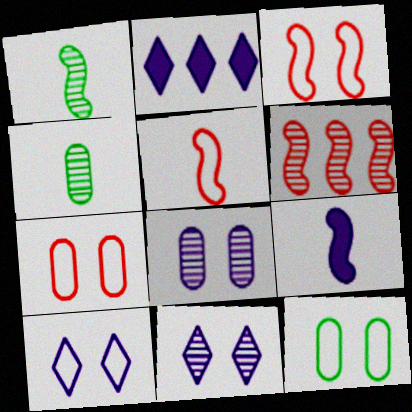[[1, 2, 7], 
[1, 5, 9], 
[2, 3, 4], 
[3, 10, 12], 
[4, 6, 11]]